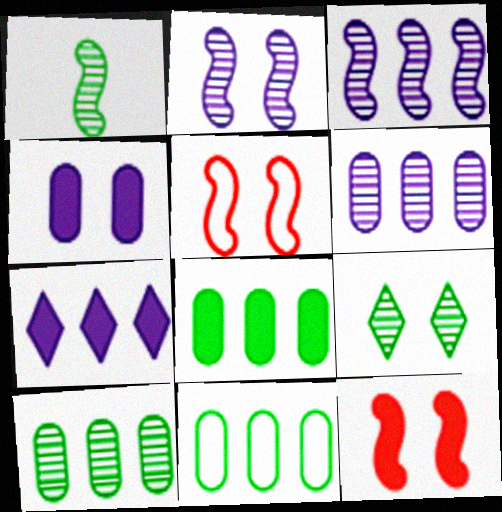[[1, 9, 10], 
[4, 5, 9], 
[8, 10, 11]]